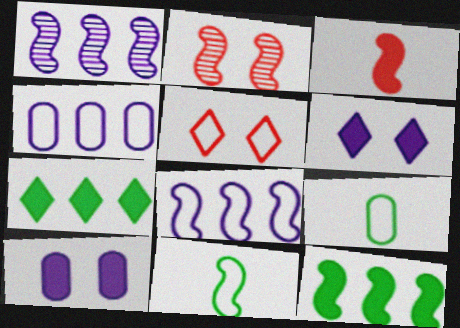[[3, 7, 10], 
[4, 5, 11], 
[5, 8, 9]]